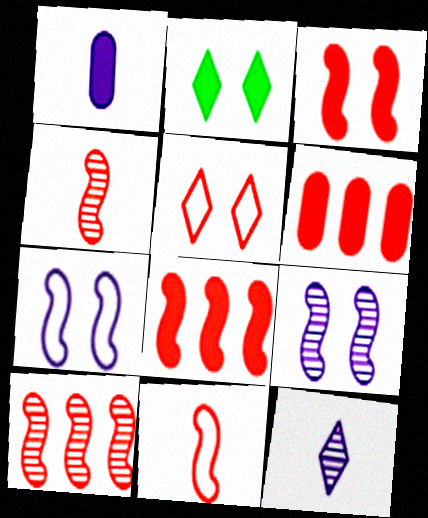[[1, 2, 8], 
[3, 10, 11], 
[4, 5, 6]]